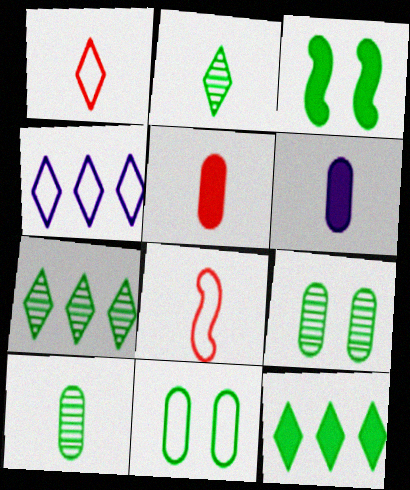[[2, 6, 8], 
[4, 8, 11]]